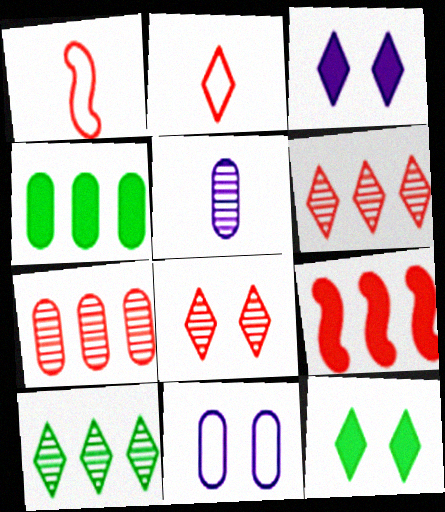[[2, 3, 10]]